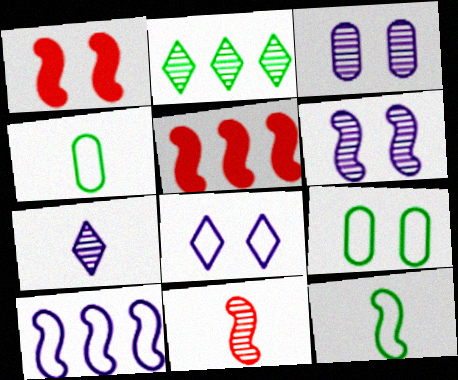[[2, 3, 11], 
[5, 6, 12], 
[5, 7, 9]]